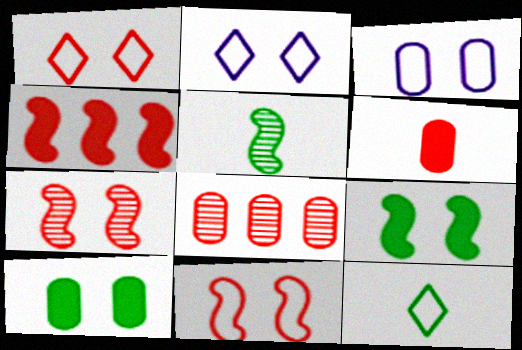[[2, 7, 10]]